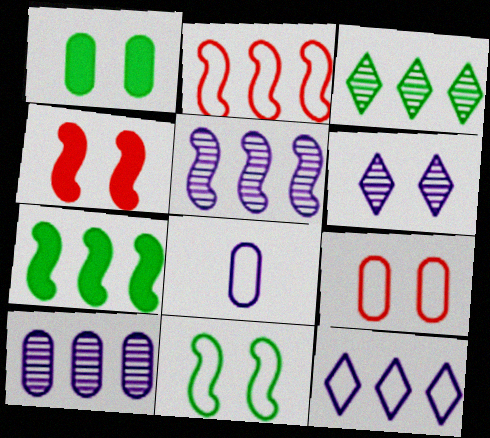[[2, 5, 7], 
[3, 4, 8]]